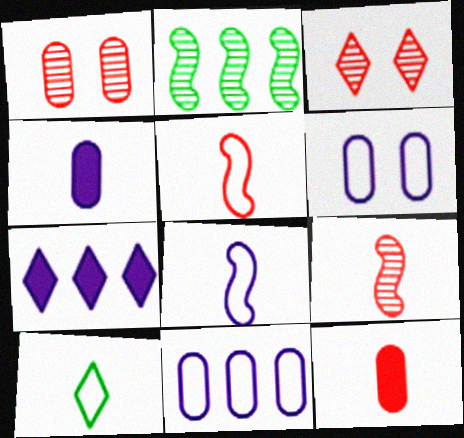[[3, 7, 10], 
[4, 9, 10]]